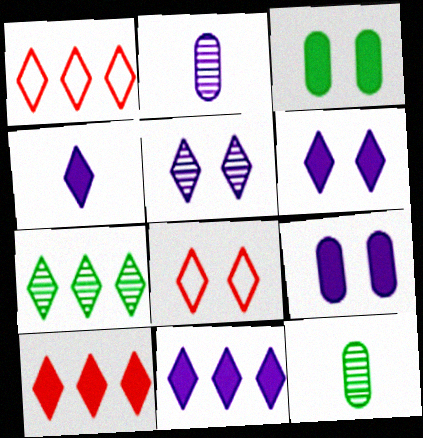[[1, 7, 11], 
[4, 6, 11], 
[4, 7, 8]]